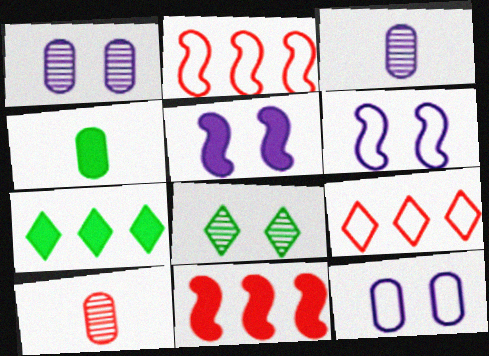[[6, 7, 10]]